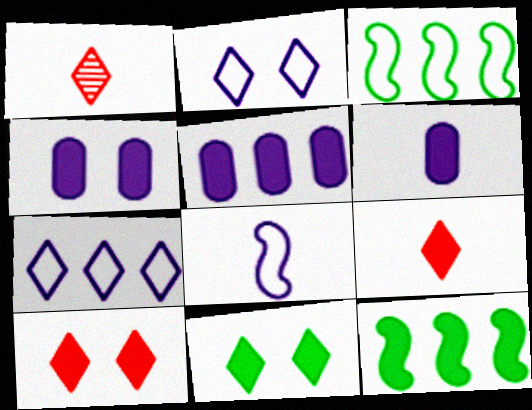[[1, 3, 4], 
[1, 7, 11], 
[4, 5, 6], 
[4, 9, 12], 
[6, 10, 12]]